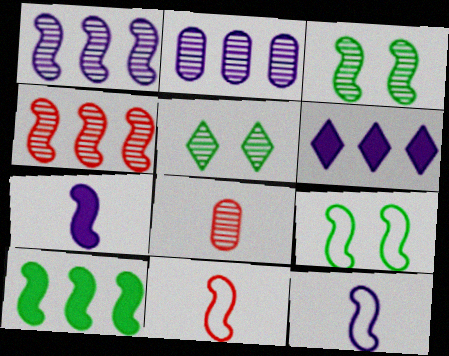[[1, 5, 8], 
[4, 7, 9], 
[6, 8, 9]]